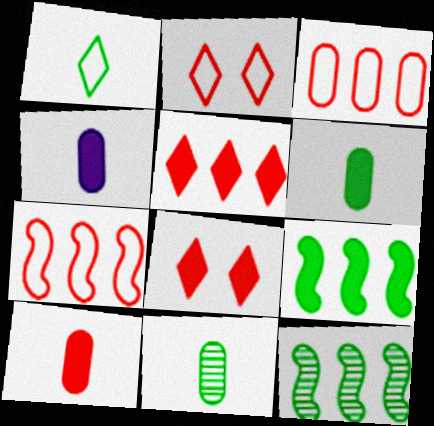[[2, 4, 12], 
[4, 6, 10], 
[4, 8, 9]]